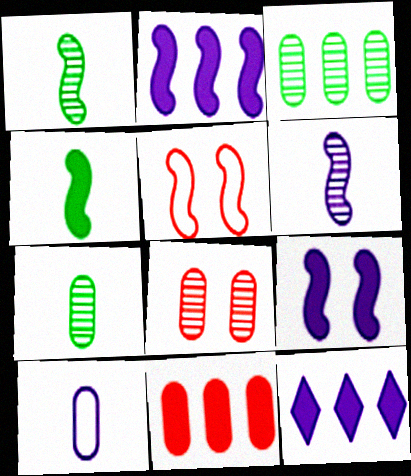[[1, 2, 5], 
[5, 7, 12]]